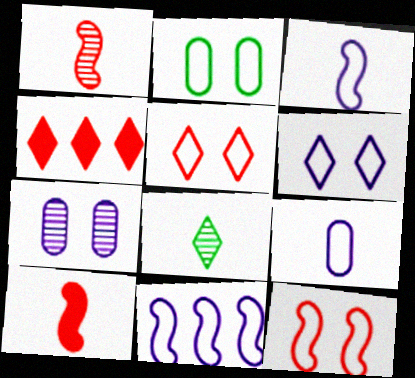[[2, 6, 12], 
[4, 6, 8], 
[6, 9, 11], 
[8, 9, 10]]